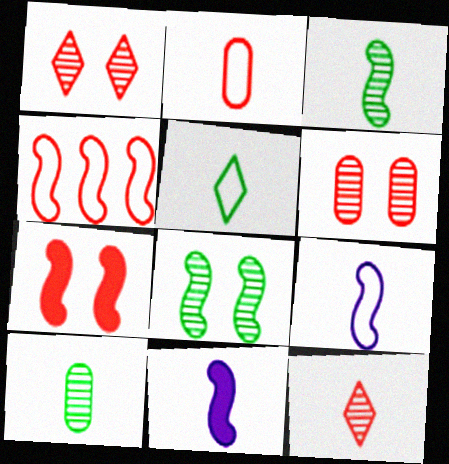[[2, 5, 9], 
[4, 8, 11]]